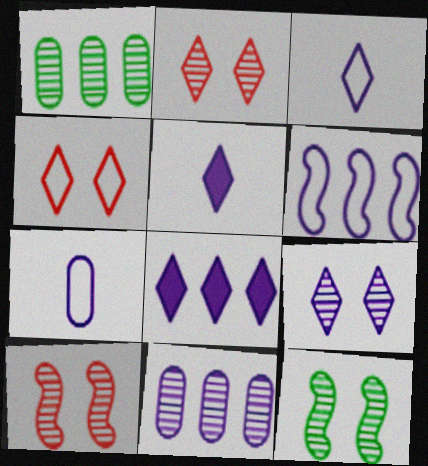[[3, 8, 9], 
[6, 8, 11]]